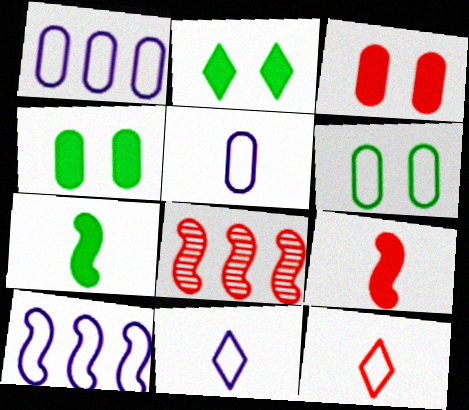[[2, 5, 8], 
[3, 8, 12], 
[4, 8, 11], 
[6, 10, 12]]